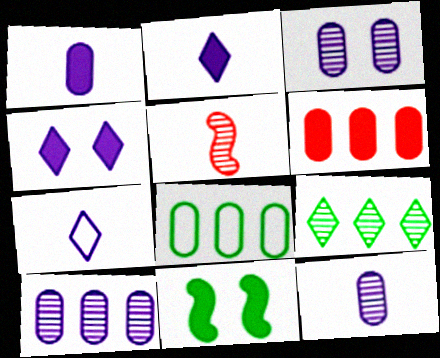[[2, 6, 11], 
[3, 5, 9], 
[3, 10, 12], 
[4, 5, 8], 
[6, 8, 10]]